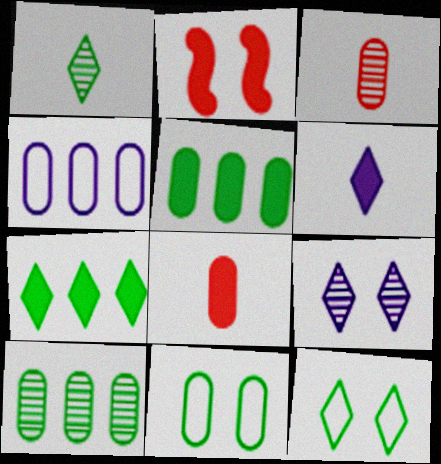[[1, 2, 4], 
[1, 7, 12], 
[2, 5, 6], 
[2, 9, 11]]